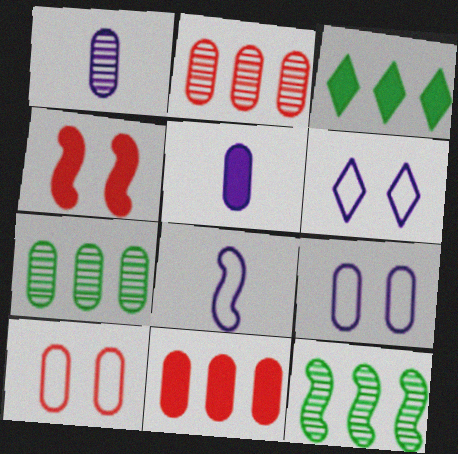[[3, 4, 5], 
[4, 8, 12], 
[5, 7, 10]]